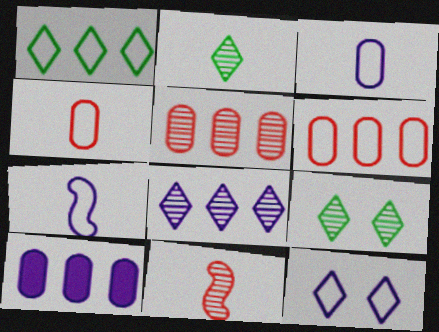[]